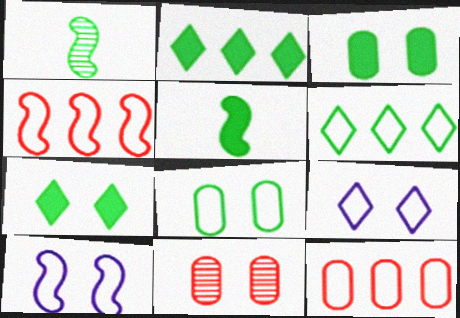[[1, 2, 8], 
[1, 3, 6], 
[2, 3, 5], 
[7, 10, 11]]